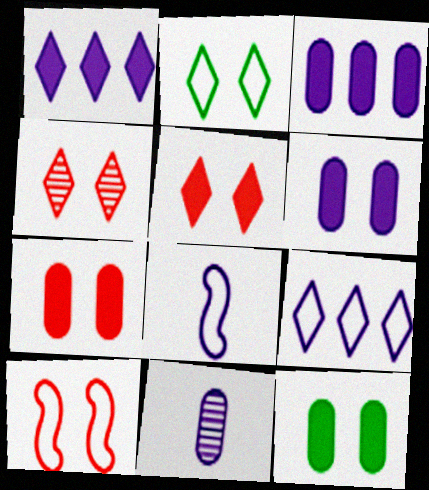[[4, 7, 10], 
[6, 7, 12]]